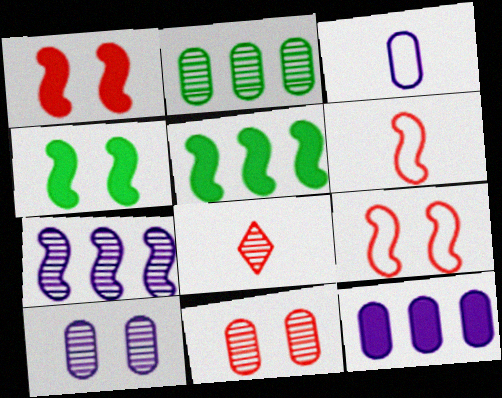[[3, 10, 12], 
[4, 6, 7]]